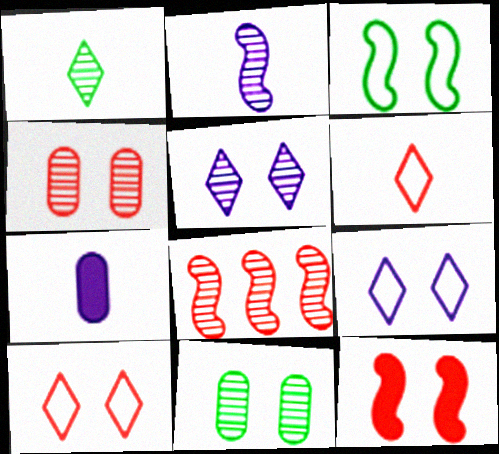[[4, 10, 12], 
[9, 11, 12]]